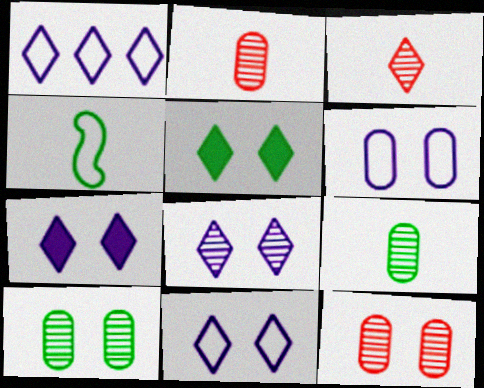[[1, 3, 5], 
[7, 8, 11]]